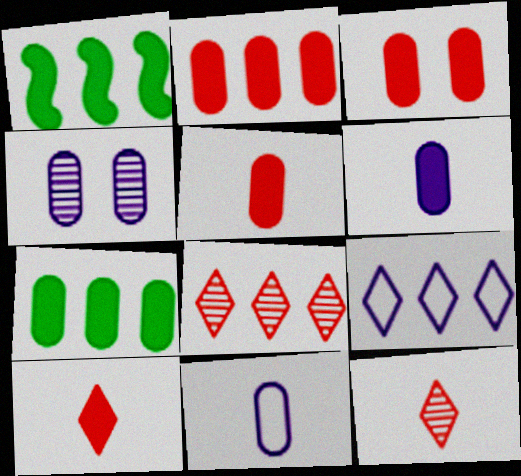[[2, 3, 5], 
[3, 6, 7]]